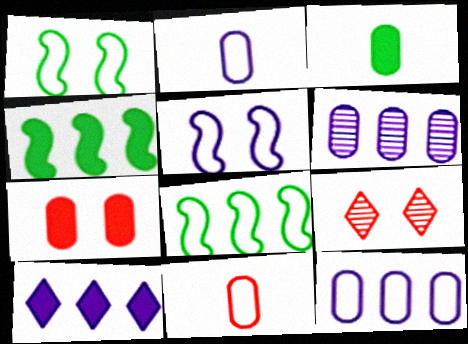[[2, 4, 9]]